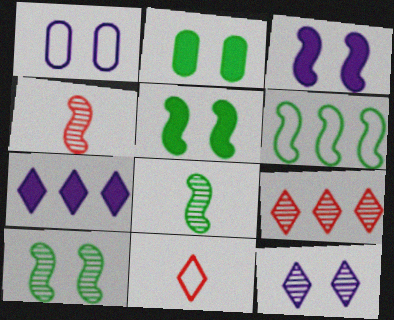[[1, 3, 12], 
[1, 6, 11], 
[3, 4, 6], 
[5, 6, 8]]